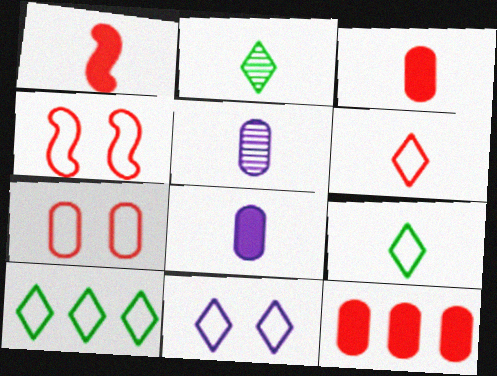[[1, 5, 9], 
[6, 10, 11]]